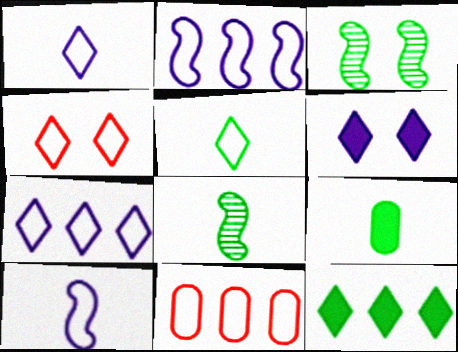[[4, 5, 7], 
[5, 8, 9], 
[6, 8, 11]]